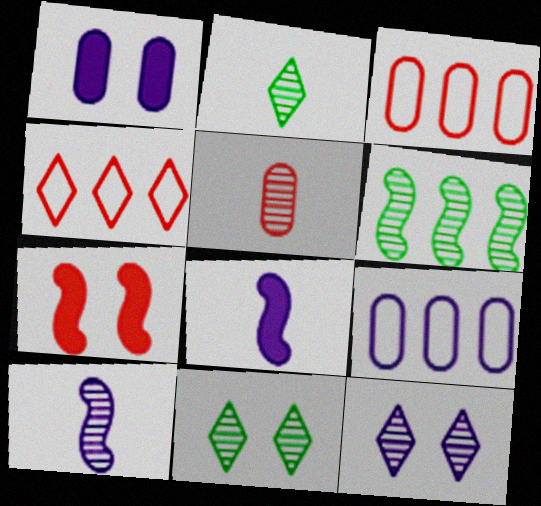[[2, 5, 10], 
[2, 7, 9], 
[3, 8, 11], 
[4, 5, 7], 
[5, 6, 12], 
[8, 9, 12]]